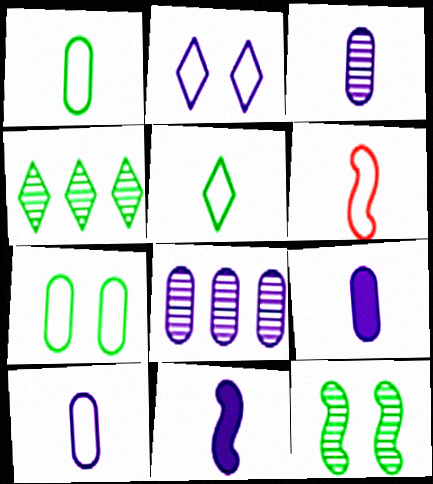[[2, 8, 11], 
[3, 9, 10], 
[5, 6, 10]]